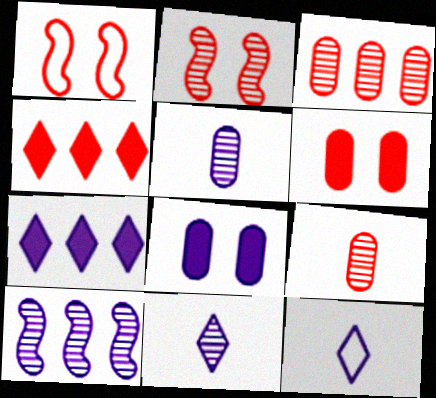[[1, 4, 9], 
[8, 10, 12]]